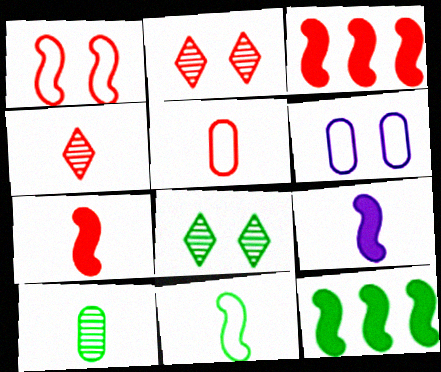[[2, 3, 5], 
[4, 5, 7], 
[4, 6, 12]]